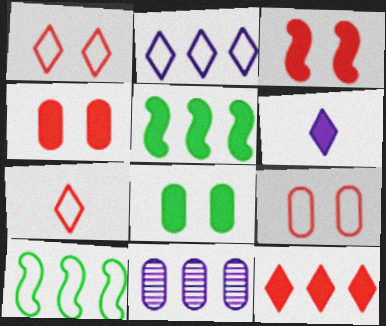[[4, 5, 6], 
[10, 11, 12]]